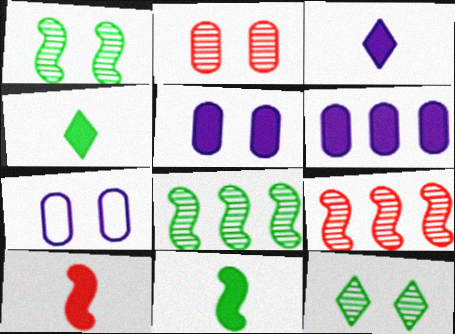[[4, 7, 9]]